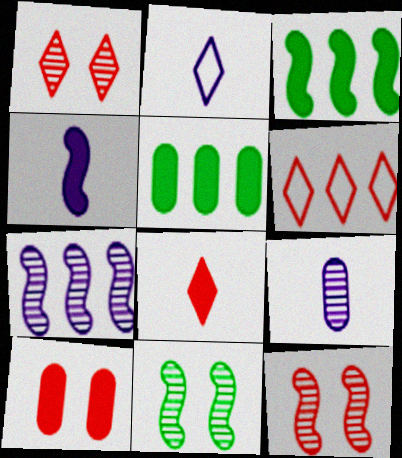[[1, 6, 8], 
[2, 4, 9], 
[2, 5, 12], 
[5, 6, 7]]